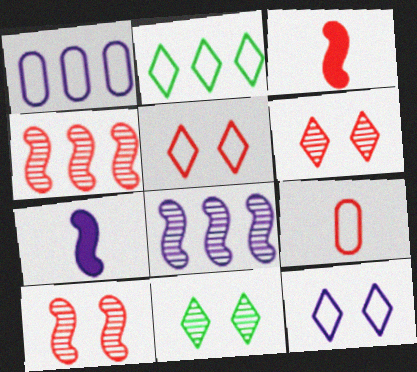[[1, 3, 11]]